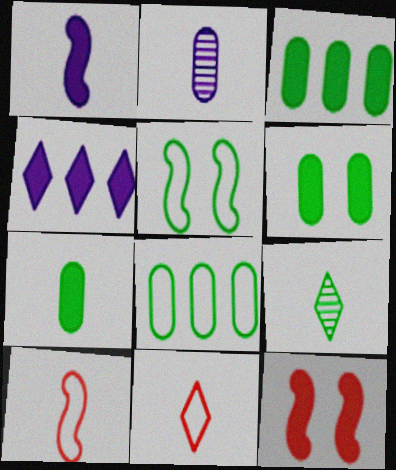[[3, 5, 9], 
[3, 6, 7], 
[4, 7, 12]]